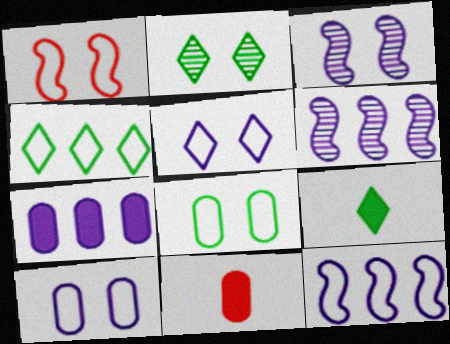[[1, 5, 8], 
[2, 4, 9], 
[2, 11, 12], 
[3, 4, 11]]